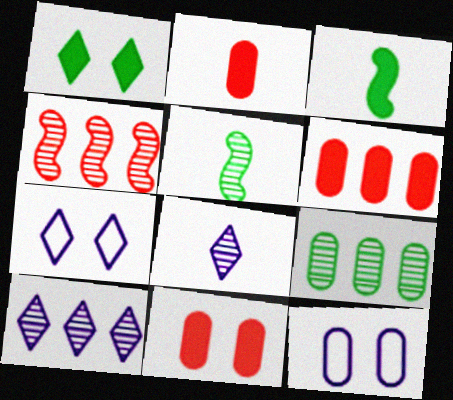[[2, 6, 11], 
[2, 9, 12], 
[4, 9, 10], 
[5, 6, 7]]